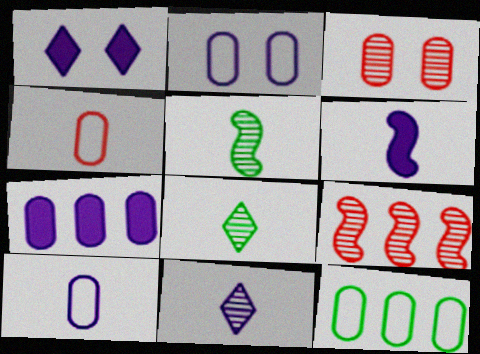[[1, 6, 7], 
[2, 4, 12], 
[4, 6, 8], 
[6, 10, 11]]